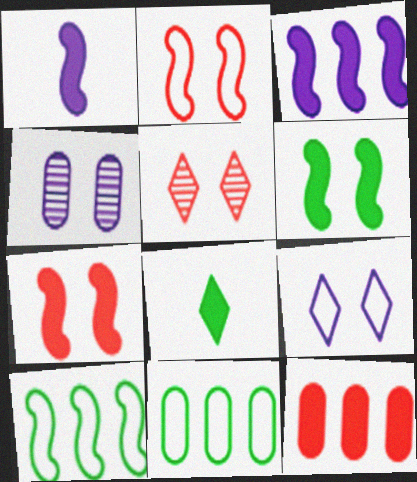[[1, 5, 11]]